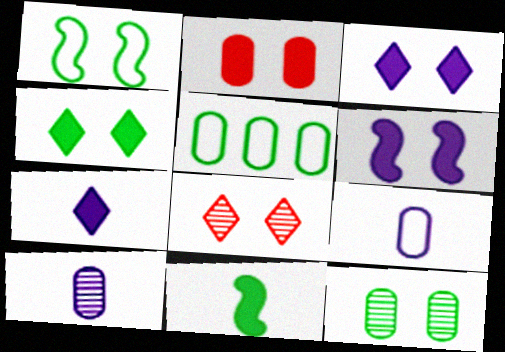[[1, 4, 12], 
[2, 4, 6], 
[2, 5, 10]]